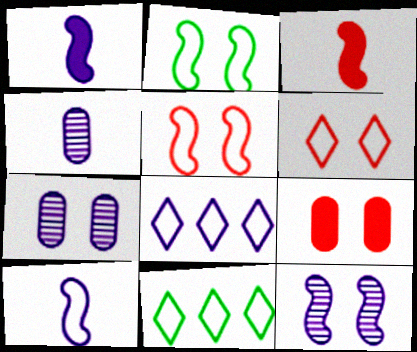[[1, 7, 8], 
[3, 7, 11]]